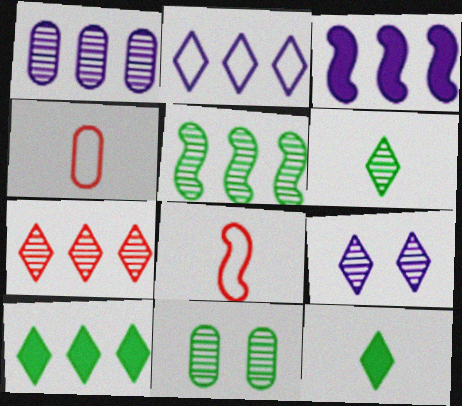[[1, 2, 3], 
[1, 5, 7], 
[2, 7, 10], 
[5, 6, 11], 
[6, 7, 9]]